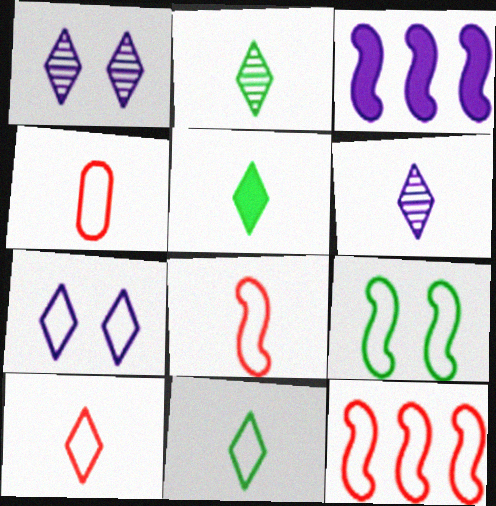[[2, 5, 11], 
[4, 8, 10], 
[5, 6, 10]]